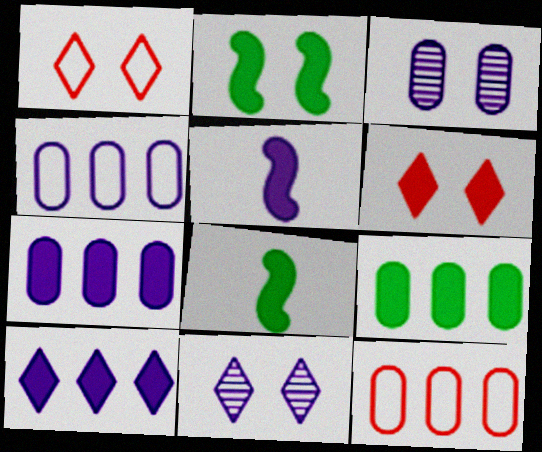[[1, 2, 3], 
[4, 5, 11], 
[5, 6, 9], 
[6, 7, 8], 
[8, 11, 12]]